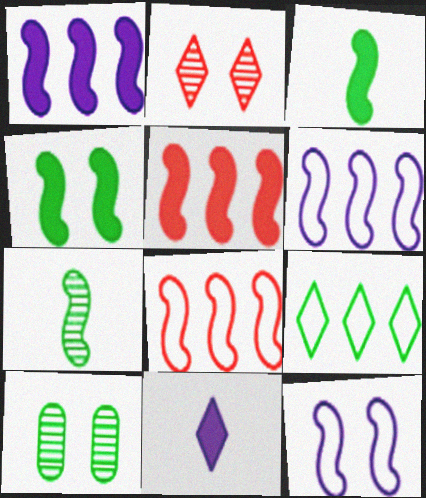[[2, 9, 11], 
[3, 9, 10], 
[5, 7, 12], 
[8, 10, 11]]